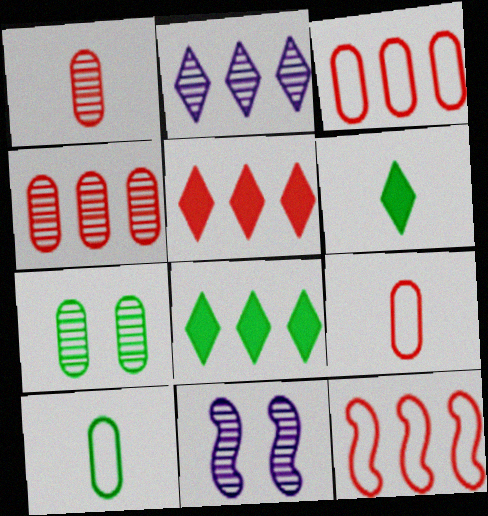[[3, 6, 11], 
[4, 5, 12], 
[5, 10, 11], 
[8, 9, 11]]